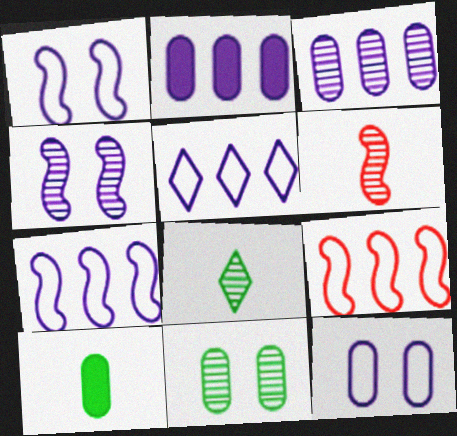[]